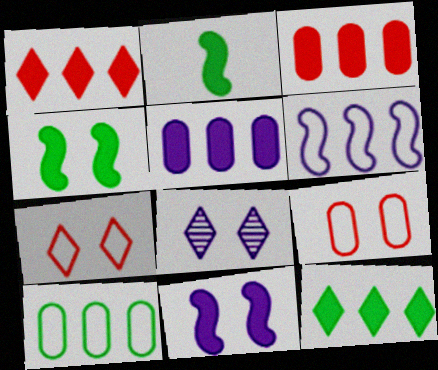[[4, 8, 9]]